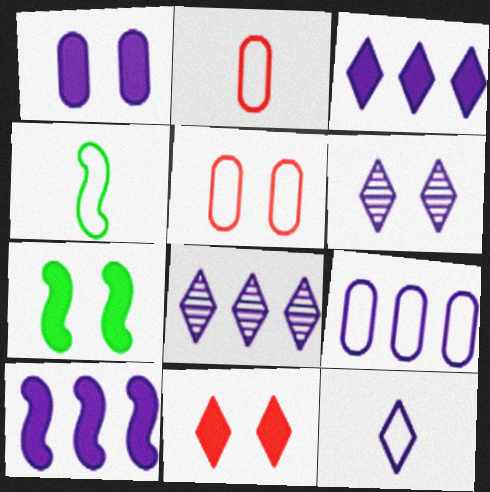[[1, 7, 11], 
[2, 4, 12], 
[2, 7, 8], 
[3, 6, 12], 
[5, 6, 7], 
[8, 9, 10]]